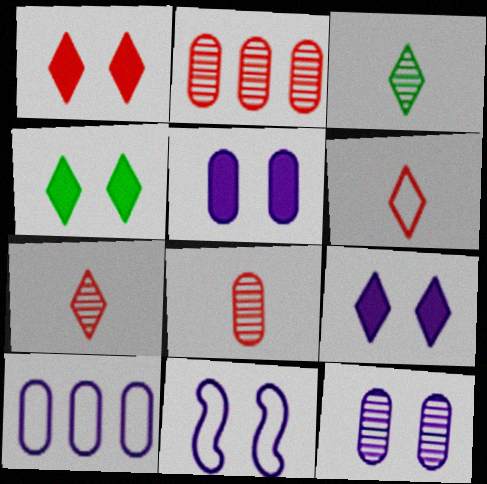[[1, 4, 9], 
[9, 11, 12]]